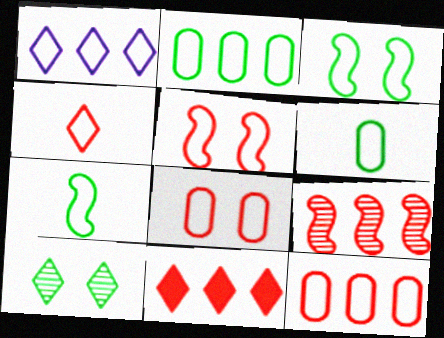[[1, 5, 6], 
[1, 7, 8], 
[4, 5, 12], 
[9, 11, 12]]